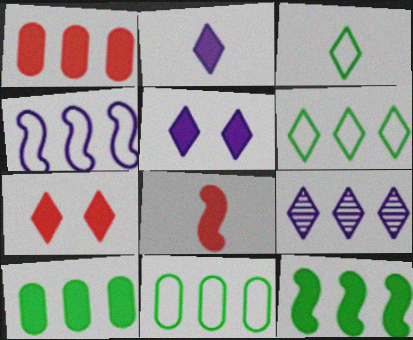[[1, 7, 8], 
[3, 7, 9], 
[5, 8, 10]]